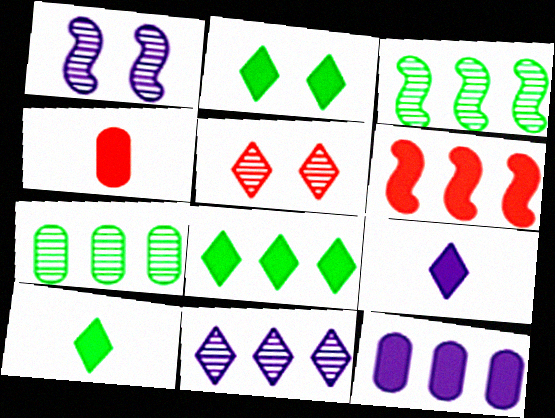[[2, 8, 10], 
[6, 8, 12]]